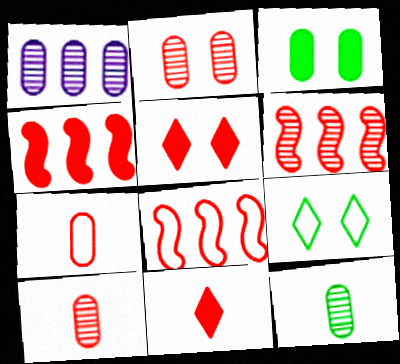[[1, 2, 12], 
[1, 3, 7], 
[2, 8, 11], 
[4, 6, 8], 
[5, 6, 7], 
[5, 8, 10]]